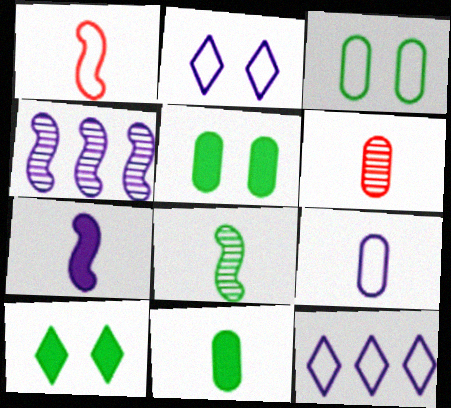[[1, 3, 12], 
[1, 7, 8], 
[6, 9, 11]]